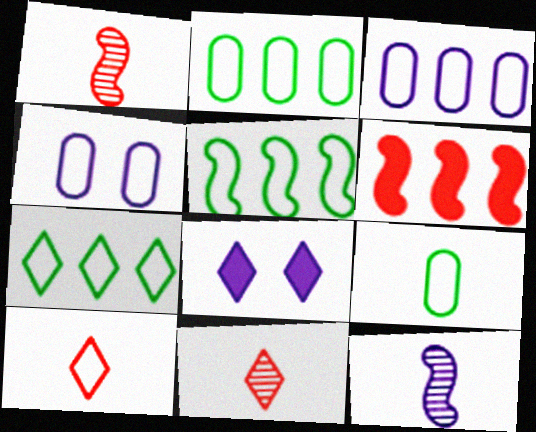[[1, 2, 8], 
[2, 5, 7], 
[3, 8, 12], 
[4, 5, 10], 
[7, 8, 11]]